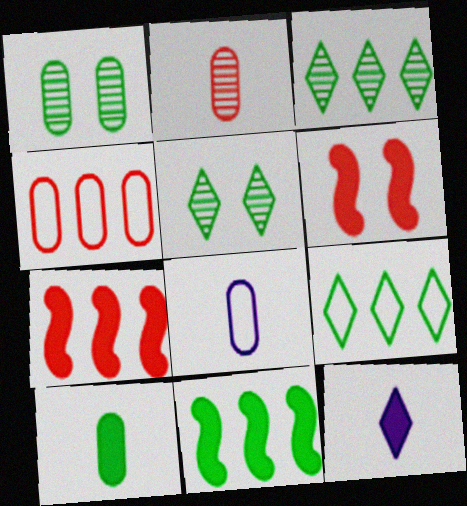[[2, 8, 10], 
[3, 6, 8], 
[5, 7, 8]]